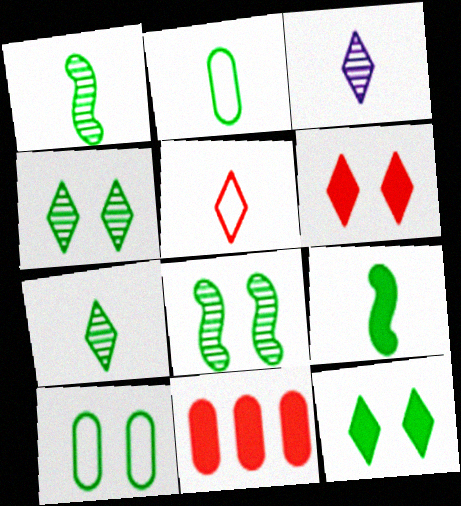[[2, 7, 9], 
[8, 10, 12]]